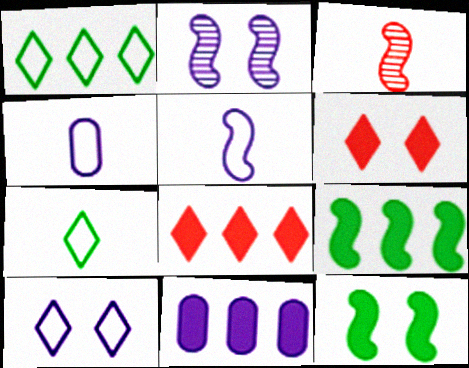[[8, 9, 11]]